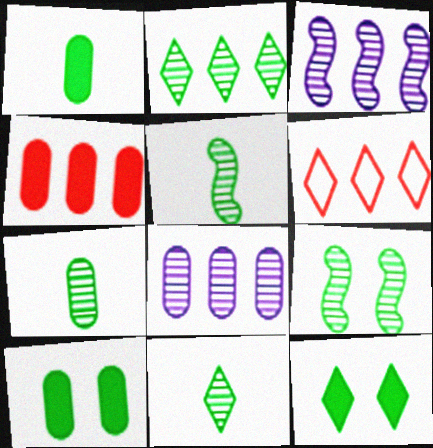[[2, 7, 9], 
[5, 7, 11]]